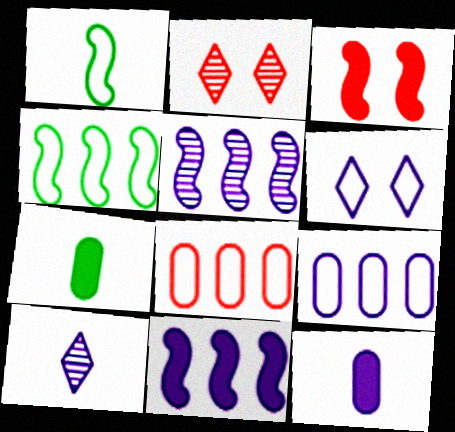[[1, 3, 5], 
[1, 6, 8], 
[2, 4, 12], 
[5, 6, 12]]